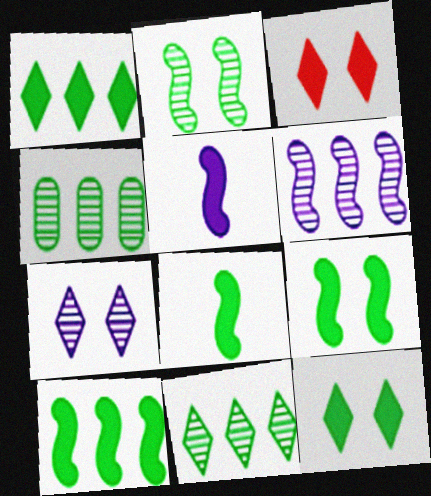[[8, 9, 10]]